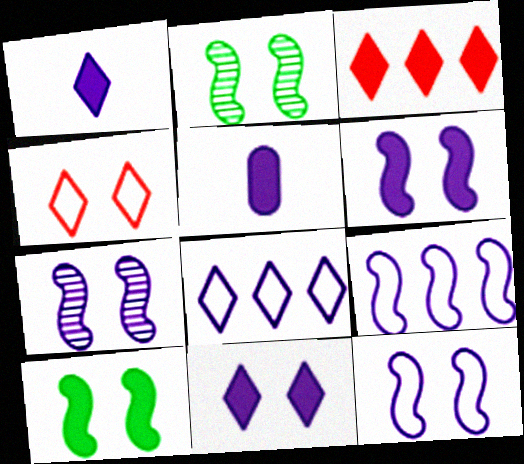[[3, 5, 10], 
[5, 7, 8], 
[6, 7, 12]]